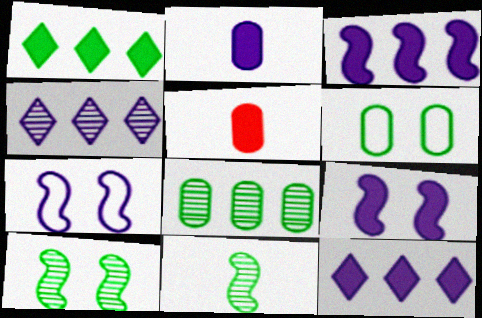[[1, 5, 9], 
[1, 6, 11], 
[2, 4, 7], 
[2, 9, 12]]